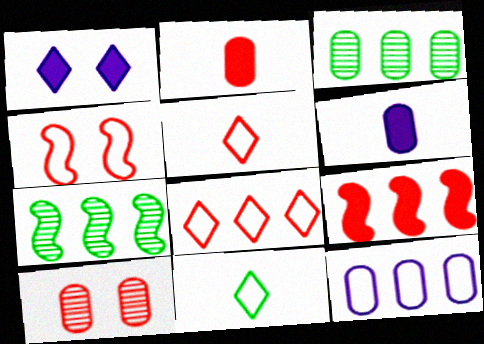[[4, 11, 12], 
[5, 9, 10]]